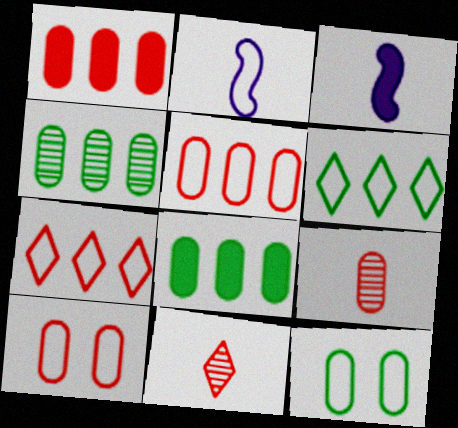[[1, 9, 10], 
[2, 6, 10], 
[2, 7, 12]]